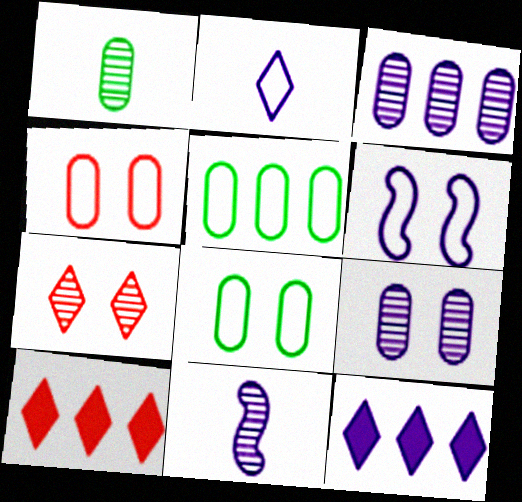[[1, 6, 10], 
[8, 10, 11]]